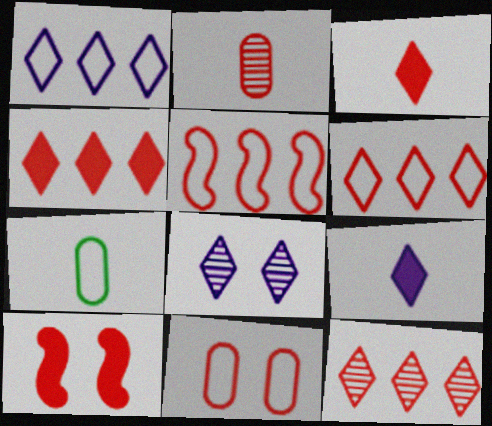[[1, 8, 9], 
[2, 6, 10], 
[4, 6, 12]]